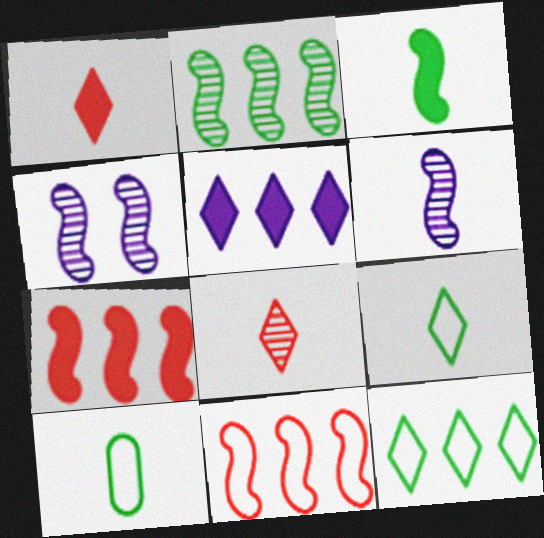[[1, 6, 10], 
[3, 4, 11]]